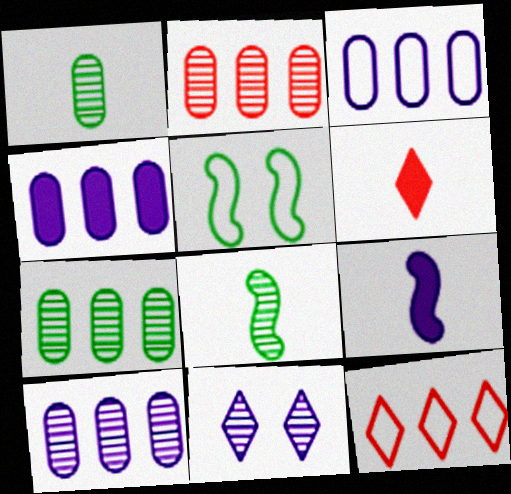[[2, 7, 10], 
[2, 8, 11], 
[3, 4, 10], 
[3, 9, 11], 
[5, 6, 10]]